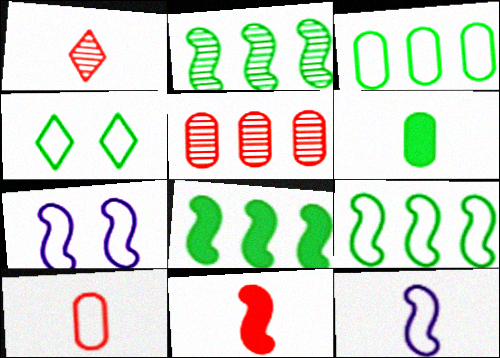[[1, 6, 12], 
[1, 10, 11], 
[2, 4, 6], 
[2, 7, 11], 
[2, 8, 9]]